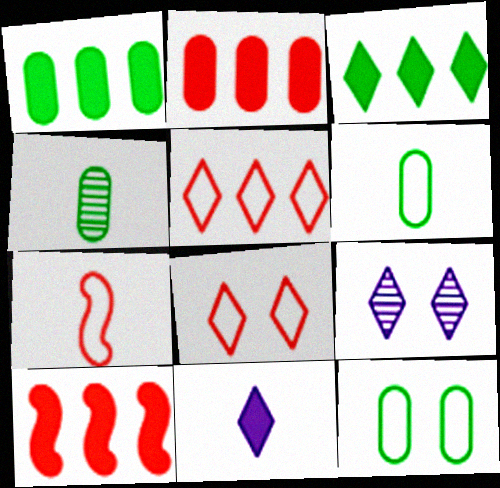[[1, 4, 12], 
[1, 7, 9], 
[4, 7, 11], 
[6, 9, 10]]